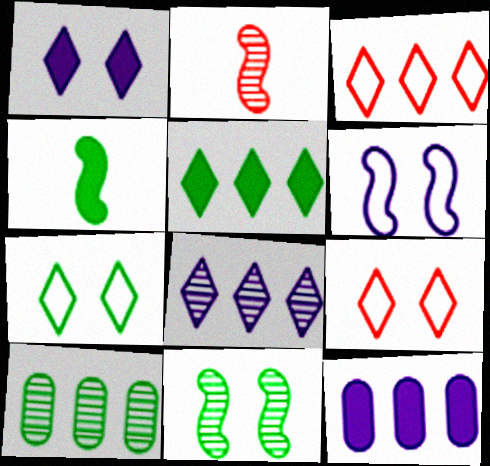[[2, 7, 12], 
[3, 5, 8], 
[4, 7, 10]]